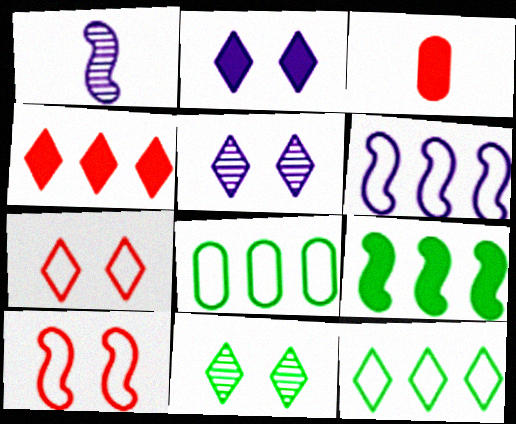[[1, 9, 10], 
[2, 3, 9], 
[2, 7, 11], 
[3, 6, 11]]